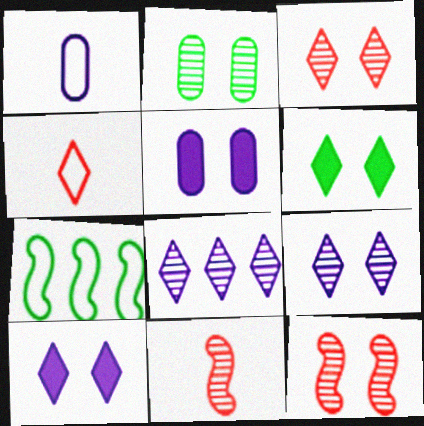[[2, 8, 11], 
[2, 9, 12], 
[4, 6, 8]]